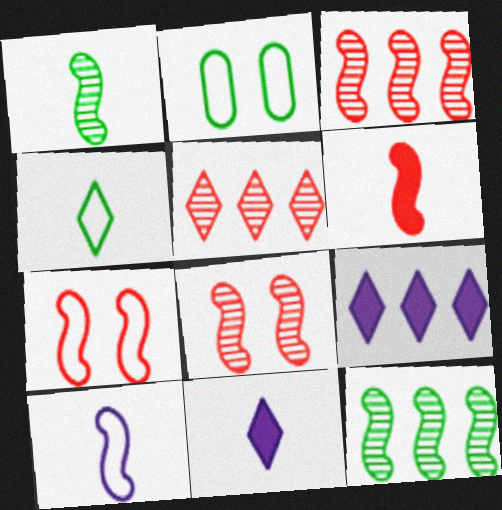[[1, 6, 10], 
[2, 3, 11], 
[3, 6, 7]]